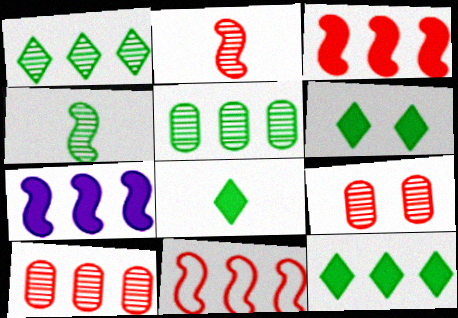[[6, 8, 12]]